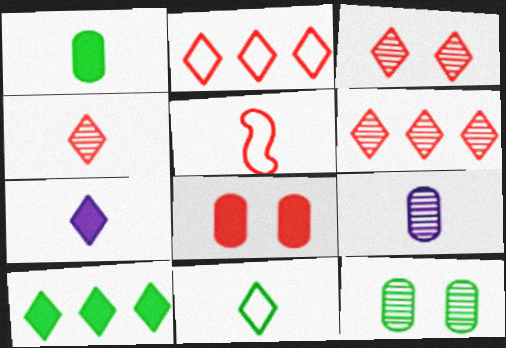[[3, 4, 6], 
[4, 7, 11], 
[5, 6, 8]]